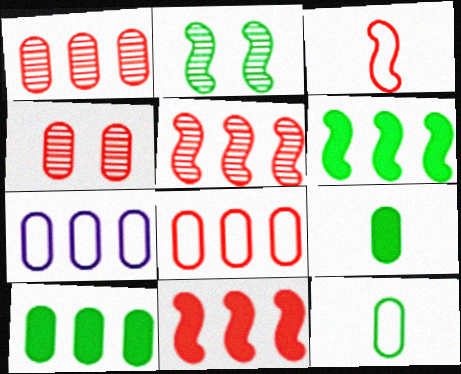[[1, 7, 10], 
[4, 7, 9]]